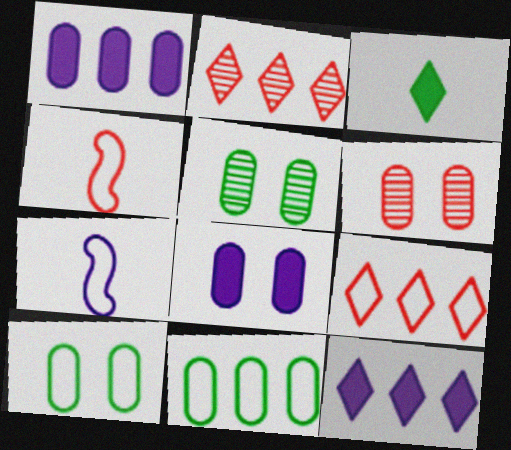[[4, 5, 12], 
[6, 8, 10], 
[7, 9, 10]]